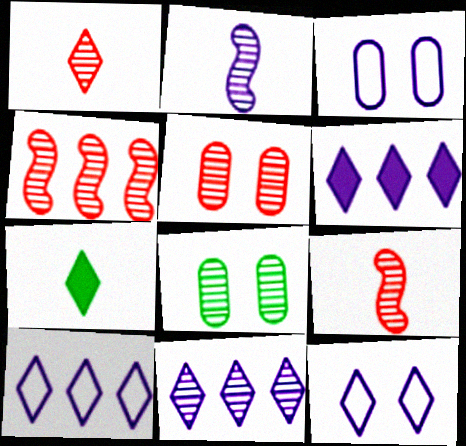[[1, 4, 5], 
[2, 3, 6], 
[3, 4, 7], 
[6, 10, 11], 
[8, 9, 11]]